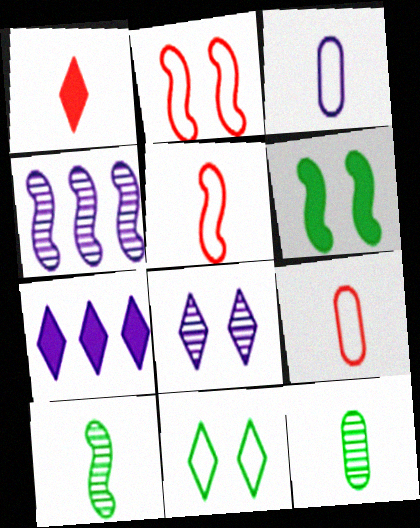[[1, 3, 10], 
[2, 7, 12], 
[4, 5, 6]]